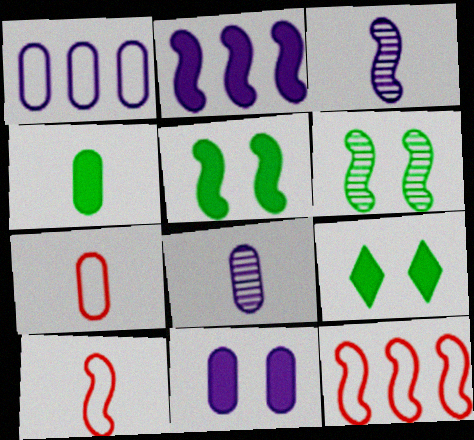[[1, 8, 11], 
[2, 6, 10], 
[3, 5, 12], 
[4, 7, 8], 
[8, 9, 12]]